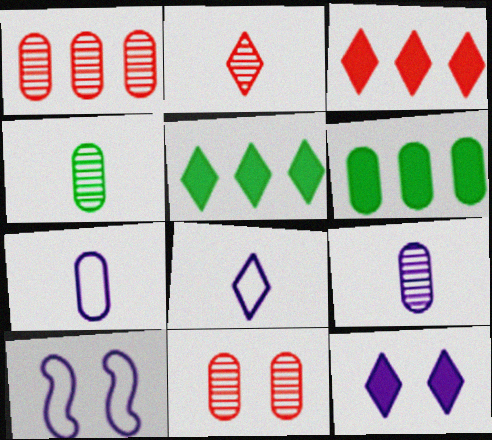[[2, 6, 10], 
[3, 4, 10], 
[6, 7, 11]]